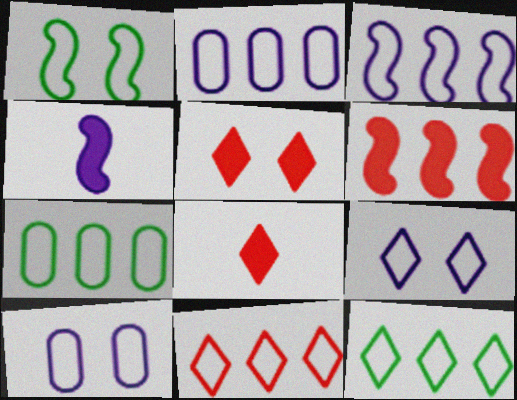[[3, 7, 11]]